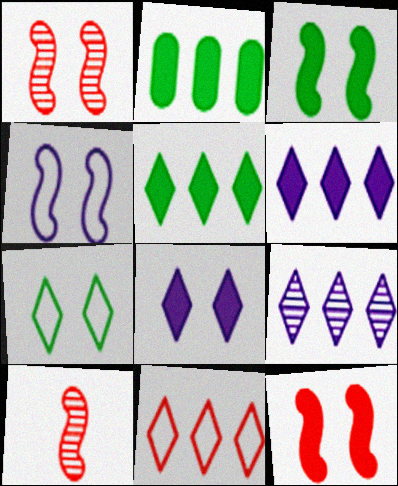[[1, 3, 4], 
[5, 9, 11]]